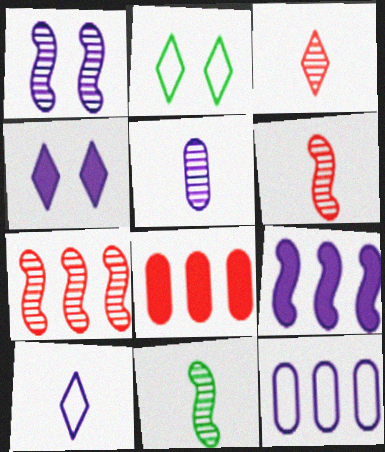[[1, 7, 11], 
[3, 5, 11]]